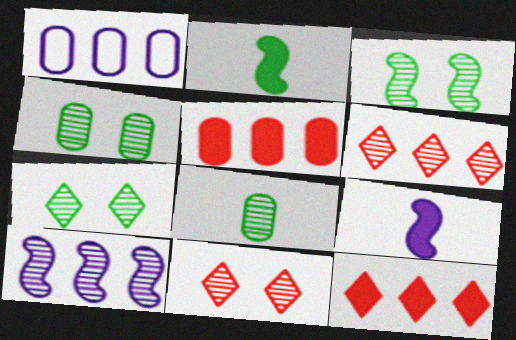[[1, 2, 11], 
[3, 4, 7], 
[8, 10, 11]]